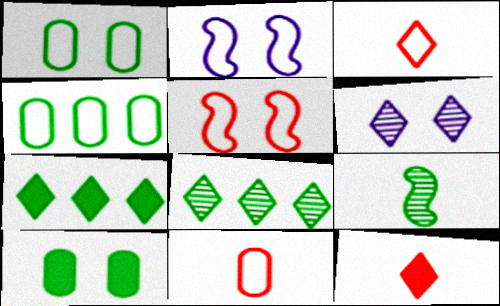[[1, 7, 9], 
[2, 3, 4], 
[3, 6, 7], 
[5, 6, 10]]